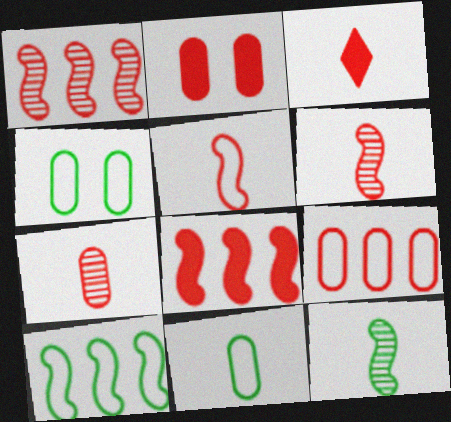[[2, 3, 8], 
[2, 7, 9], 
[3, 5, 7]]